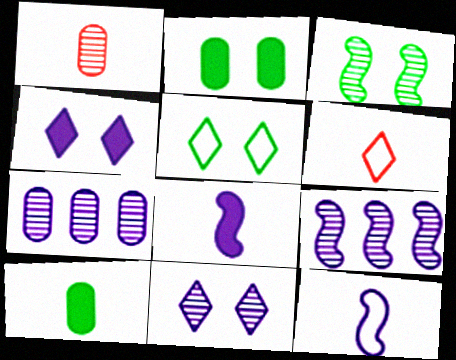[[2, 3, 5], 
[2, 6, 9], 
[4, 7, 12]]